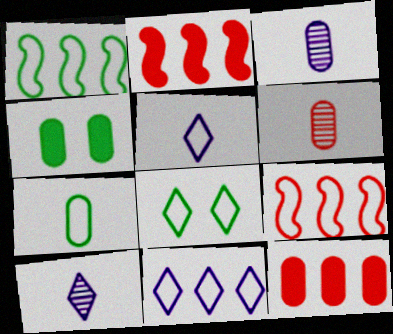[[1, 7, 8], 
[2, 3, 8], 
[4, 9, 10]]